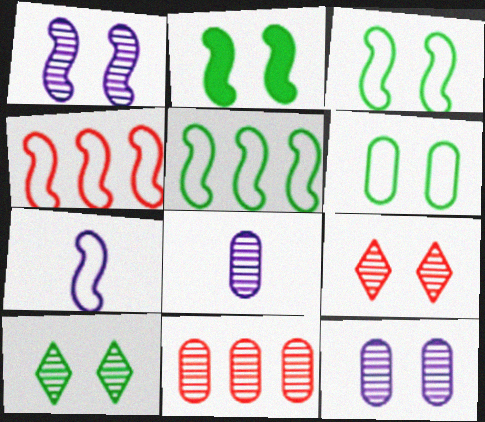[[2, 6, 10], 
[3, 4, 7]]